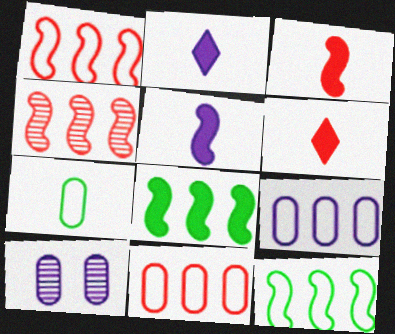[[6, 10, 12]]